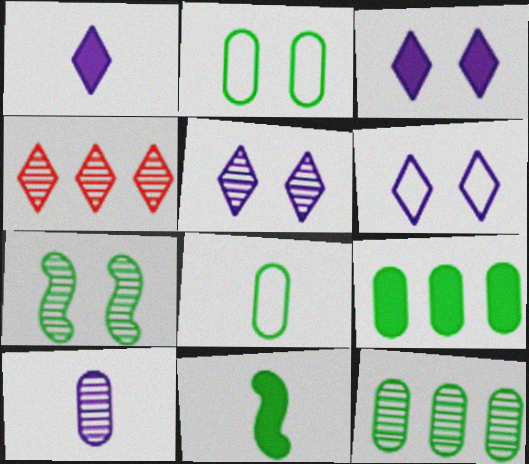[[3, 5, 6], 
[4, 7, 10]]